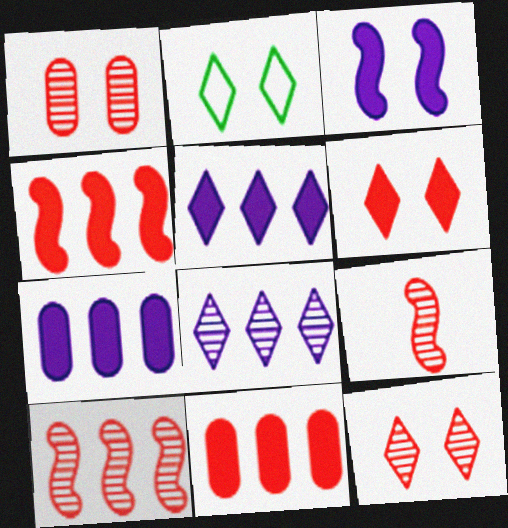[[1, 2, 3], 
[2, 7, 9]]